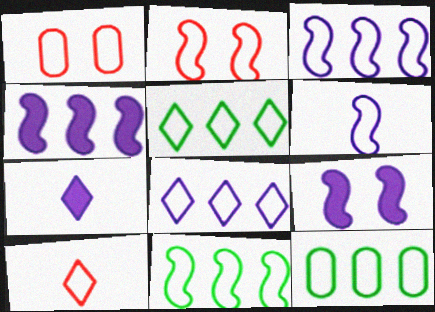[[1, 5, 6], 
[2, 6, 11], 
[5, 11, 12]]